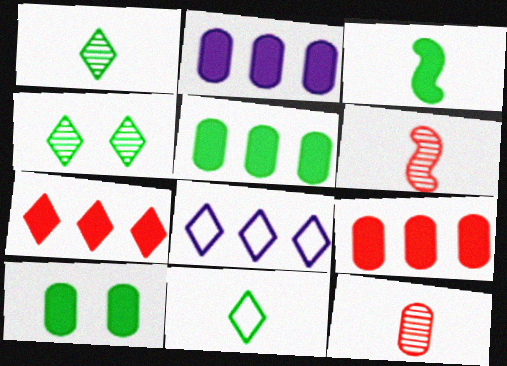[[2, 5, 9], 
[6, 8, 10]]